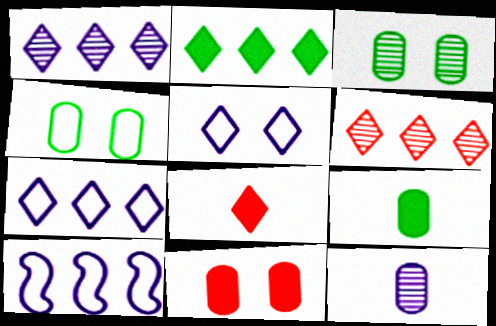[[2, 6, 7], 
[3, 8, 10]]